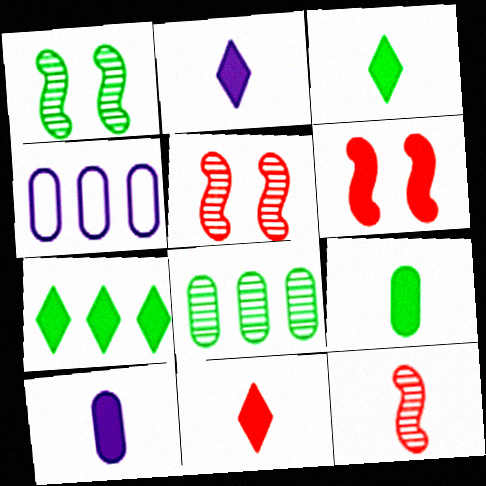[[1, 4, 11], 
[2, 3, 11], 
[3, 4, 5], 
[6, 7, 10]]